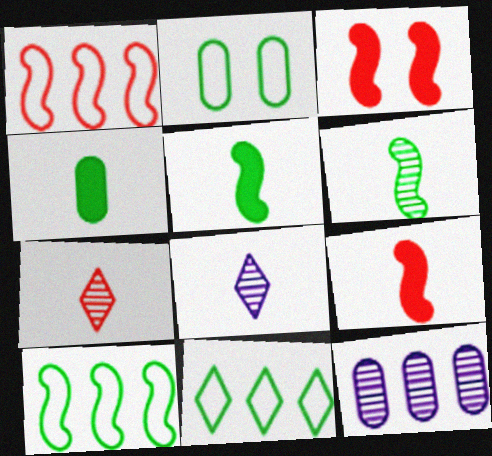[]